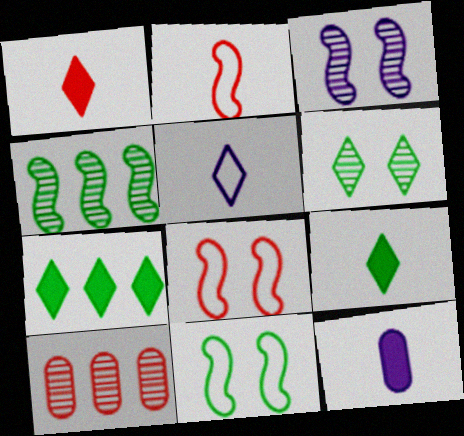[[1, 8, 10]]